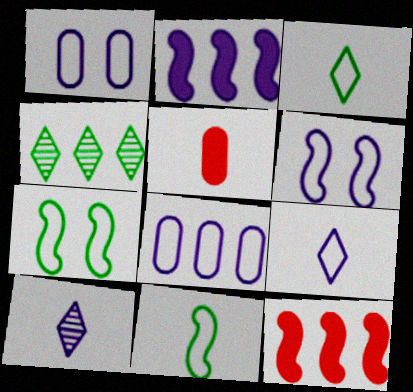[[1, 2, 10], 
[4, 5, 6], 
[4, 8, 12], 
[5, 10, 11], 
[6, 8, 9]]